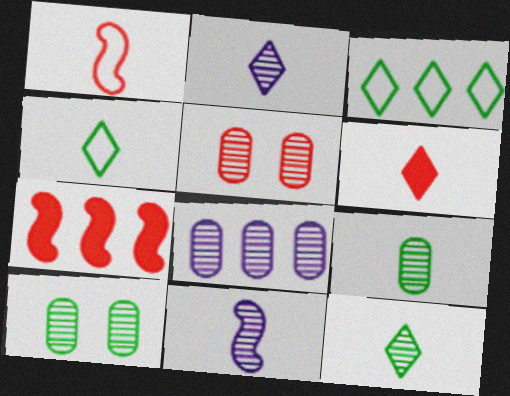[[2, 4, 6], 
[3, 7, 8], 
[5, 8, 9]]